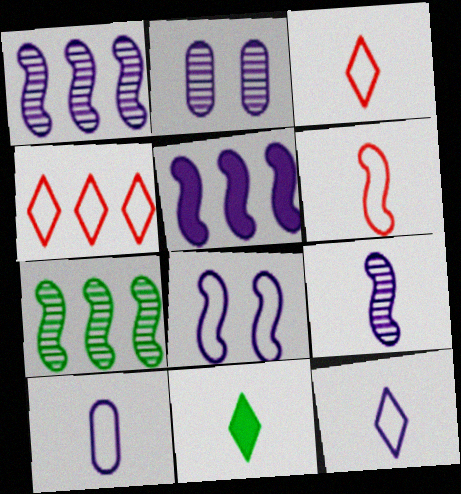[[2, 5, 12], 
[5, 8, 9]]